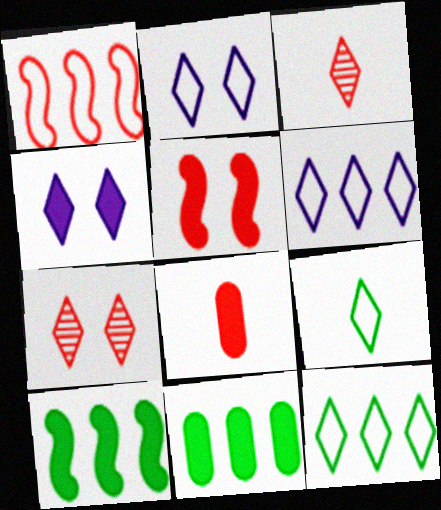[[1, 7, 8], 
[3, 4, 12], 
[4, 8, 10]]